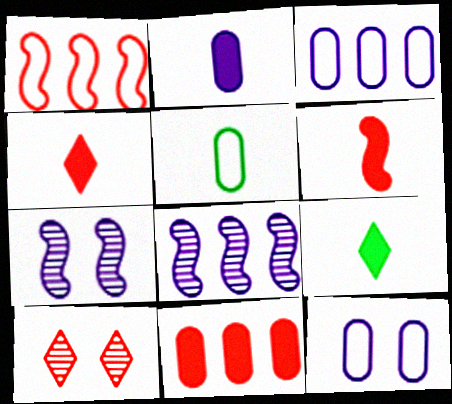[[2, 6, 9]]